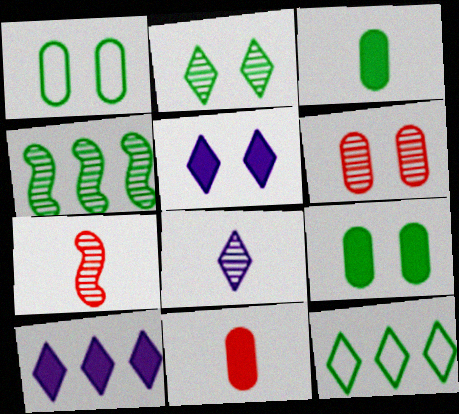[[1, 7, 10], 
[4, 6, 8]]